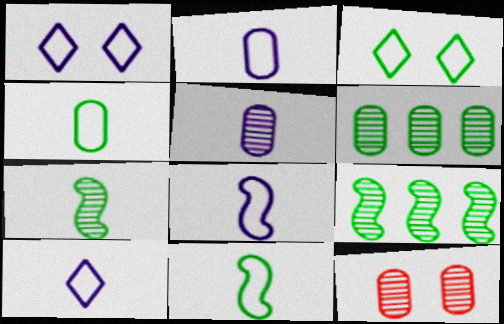[[2, 8, 10], 
[5, 6, 12]]